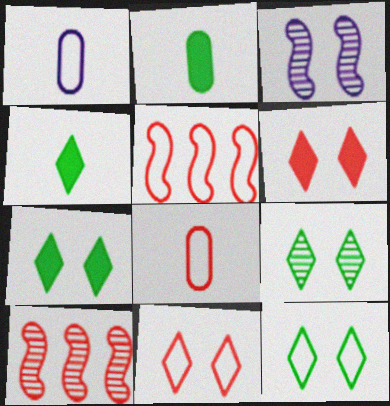[[1, 5, 12], 
[1, 7, 10], 
[5, 8, 11], 
[6, 8, 10], 
[7, 9, 12]]